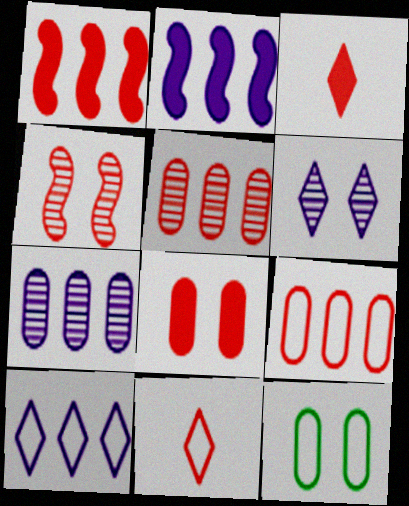[[1, 3, 8], 
[2, 7, 10], 
[3, 4, 9]]